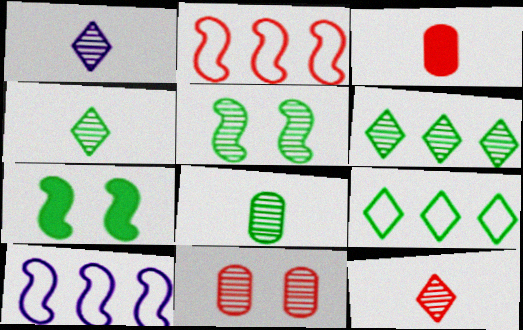[[1, 4, 12], 
[5, 6, 8], 
[7, 8, 9]]